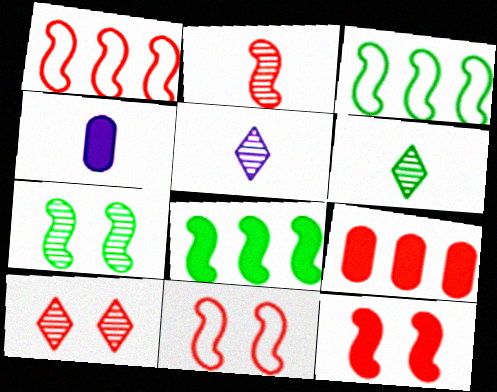[[1, 2, 12], 
[3, 4, 10]]